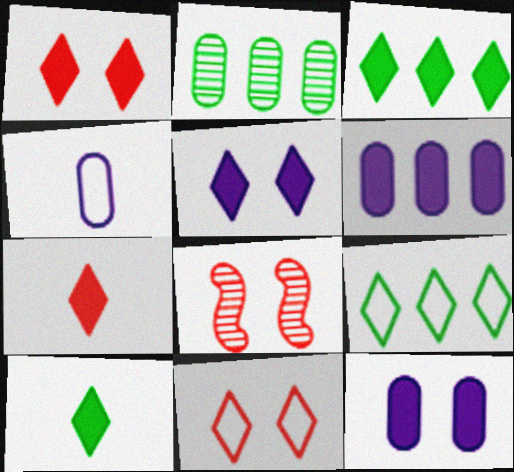[[3, 4, 8], 
[3, 5, 7]]